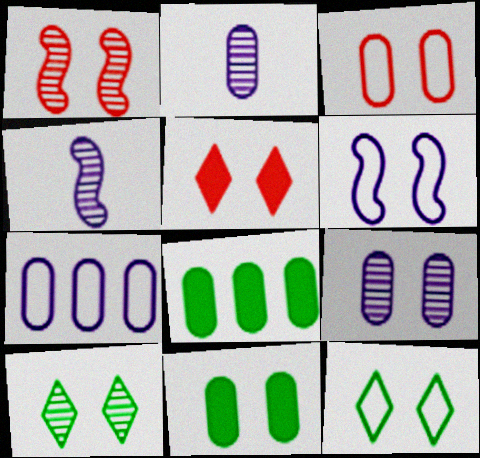[[1, 3, 5], 
[1, 9, 10], 
[2, 3, 8], 
[3, 6, 12], 
[3, 9, 11]]